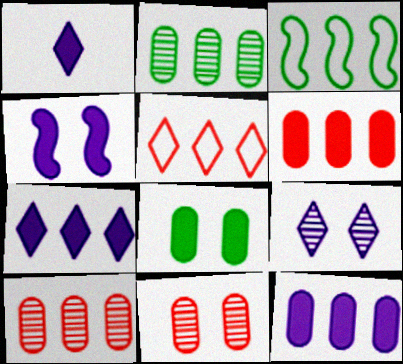[[1, 3, 11], 
[1, 4, 12], 
[3, 7, 10]]